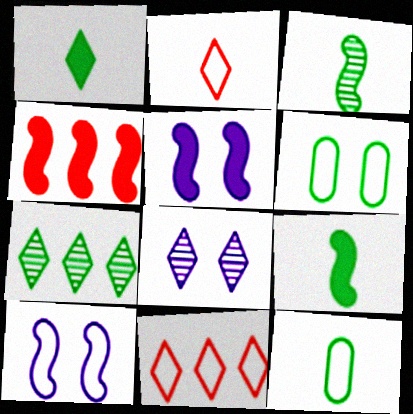[[1, 3, 12], 
[1, 8, 11], 
[3, 4, 10], 
[4, 5, 9], 
[4, 8, 12], 
[6, 7, 9], 
[10, 11, 12]]